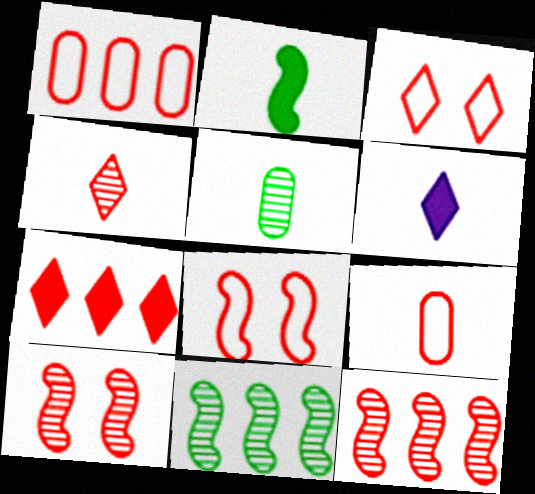[[1, 7, 12], 
[3, 4, 7], 
[7, 9, 10]]